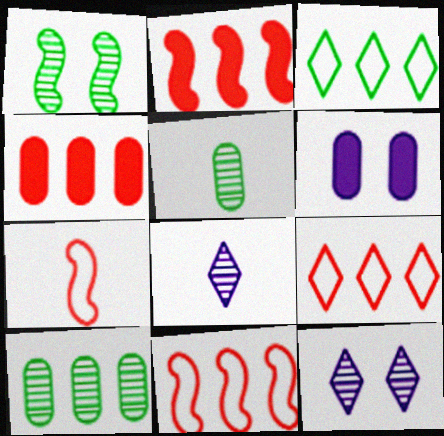[]